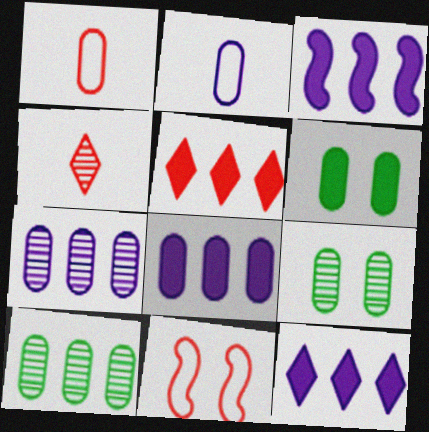[[1, 6, 7], 
[1, 8, 9], 
[3, 8, 12]]